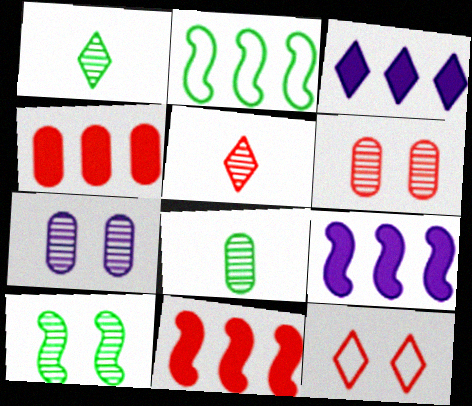[[1, 3, 12], 
[8, 9, 12]]